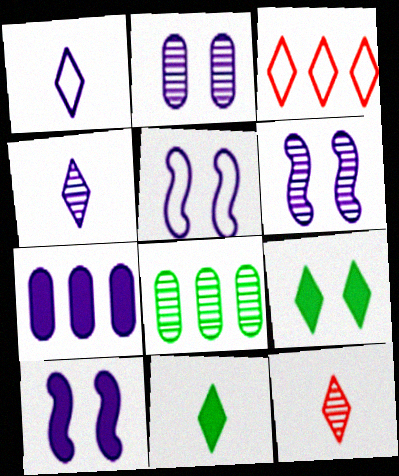[[1, 6, 7], 
[1, 11, 12], 
[3, 4, 9], 
[4, 5, 7], 
[5, 6, 10], 
[6, 8, 12]]